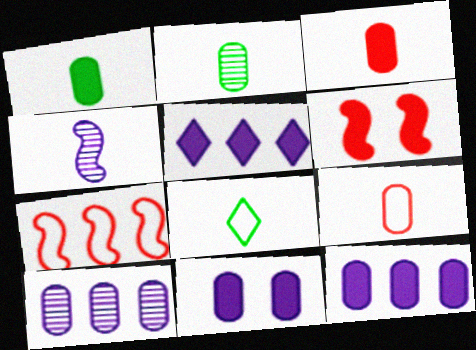[[1, 5, 6], 
[3, 4, 8], 
[6, 8, 10]]